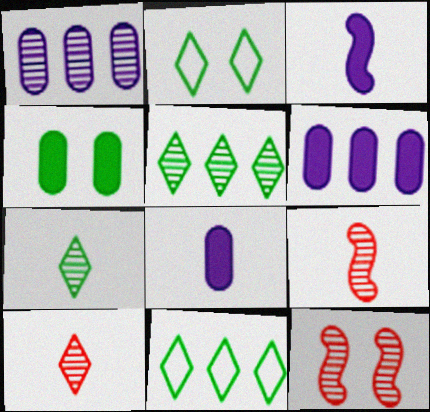[[1, 7, 12], 
[2, 6, 9], 
[8, 11, 12]]